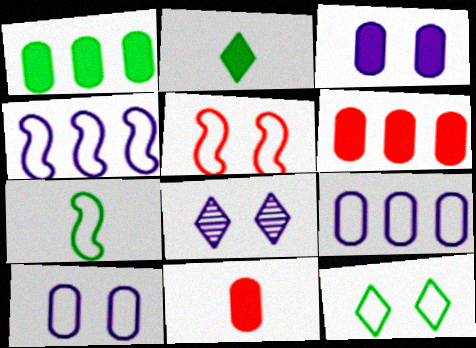[[1, 3, 11], 
[4, 5, 7], 
[5, 10, 12], 
[6, 7, 8]]